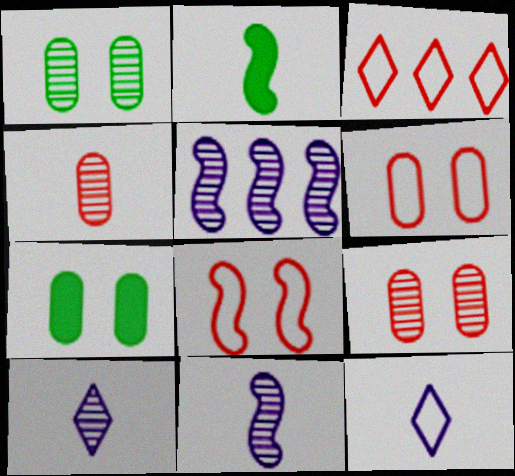[[2, 4, 12], 
[2, 5, 8], 
[3, 7, 11]]